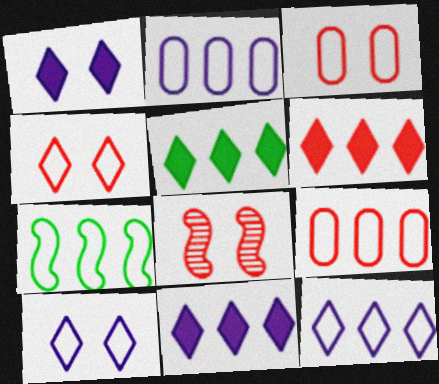[[5, 6, 11], 
[7, 9, 12]]